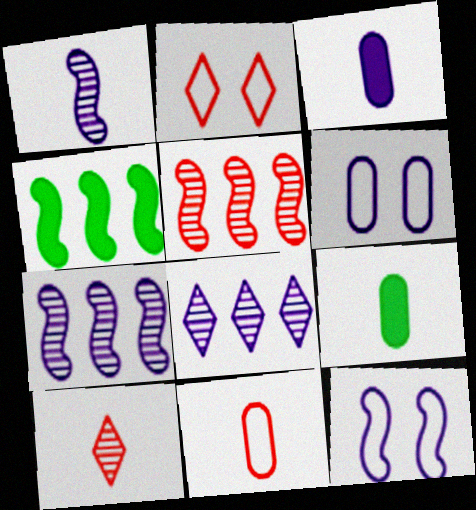[[2, 7, 9], 
[3, 8, 12], 
[4, 6, 10]]